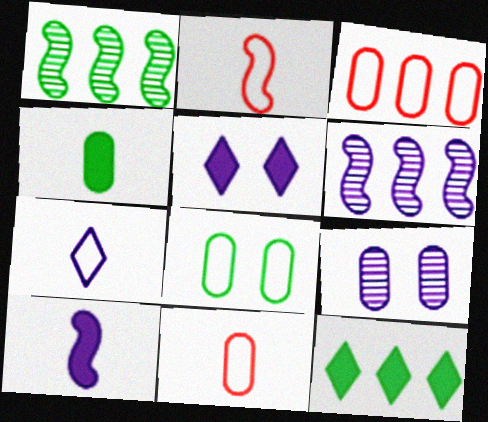[[1, 5, 11], 
[2, 9, 12], 
[3, 4, 9], 
[3, 6, 12]]